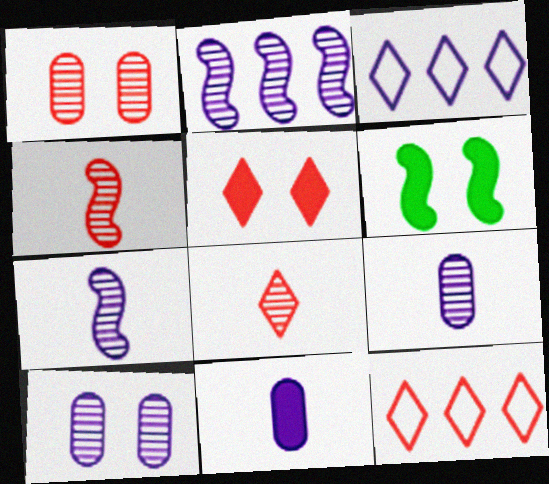[[5, 8, 12], 
[6, 9, 12]]